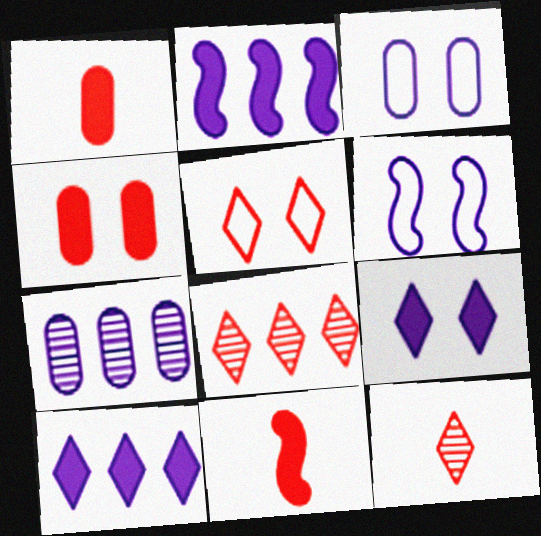[]